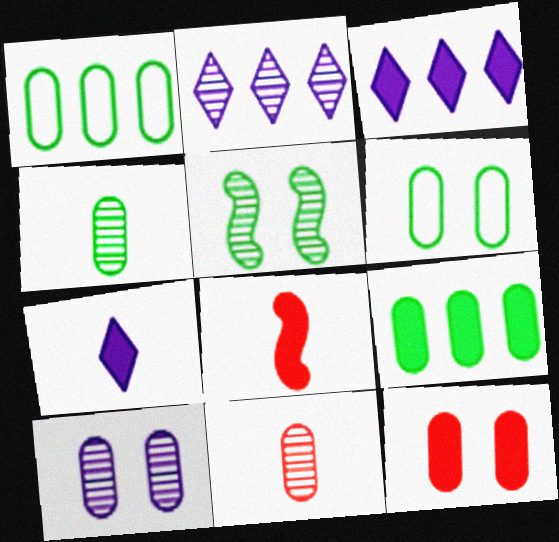[[2, 5, 11], 
[2, 6, 8], 
[4, 6, 9], 
[6, 10, 12]]